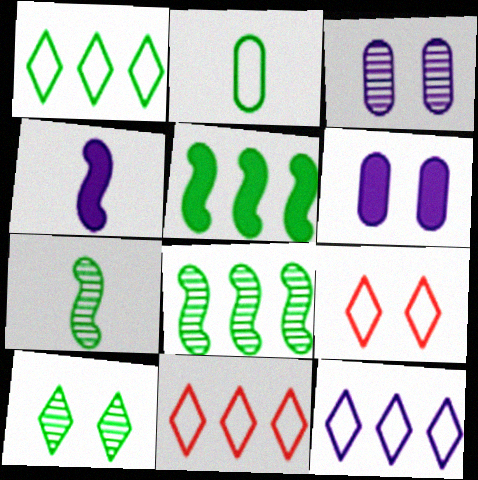[[1, 11, 12], 
[2, 5, 10], 
[3, 4, 12], 
[6, 7, 11]]